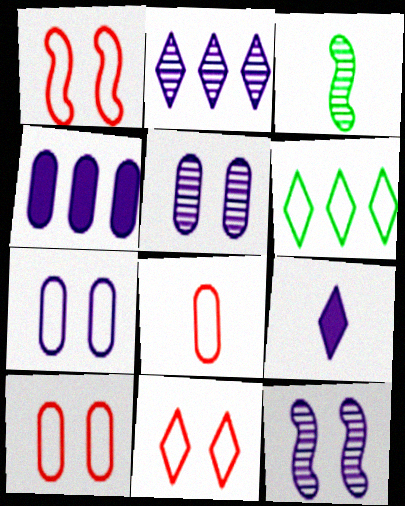[[1, 10, 11], 
[3, 4, 11], 
[3, 8, 9]]